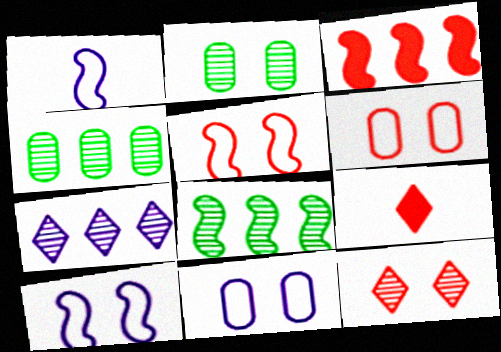[[4, 9, 10], 
[8, 9, 11]]